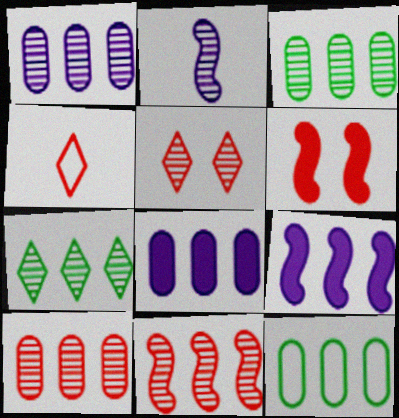[[1, 3, 10], 
[1, 7, 11], 
[2, 3, 5], 
[4, 6, 10], 
[8, 10, 12]]